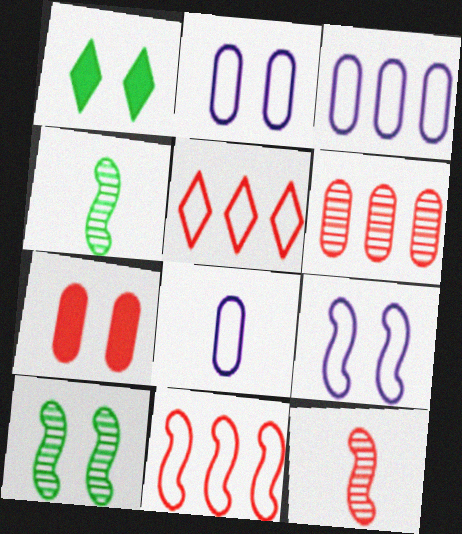[[1, 3, 12], 
[2, 3, 8], 
[5, 7, 12]]